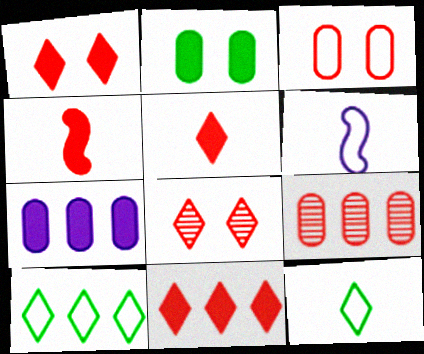[[1, 5, 11], 
[3, 6, 10]]